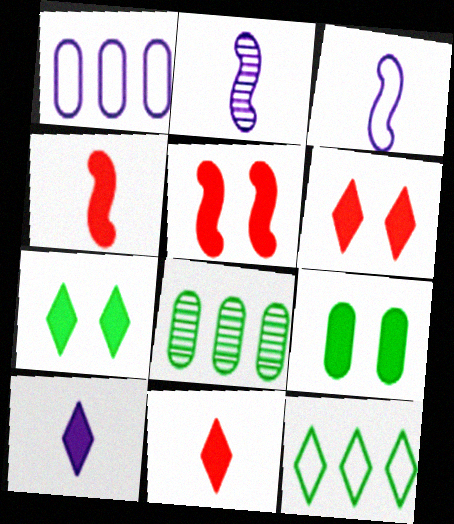[[3, 6, 8]]